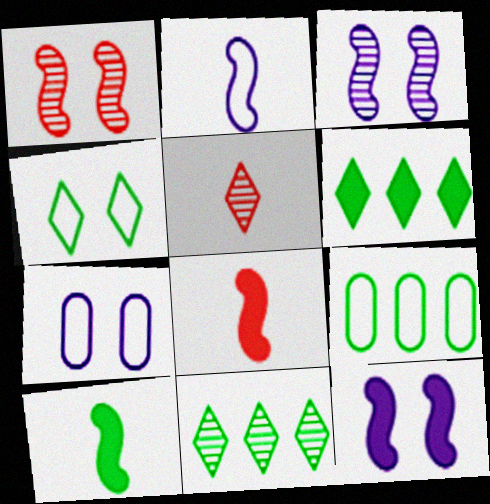[[5, 9, 12], 
[7, 8, 11]]